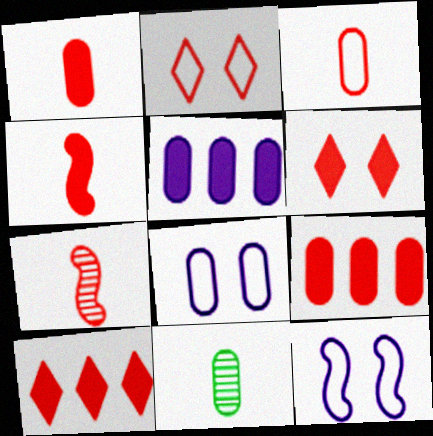[[2, 7, 9], 
[4, 6, 9], 
[8, 9, 11], 
[10, 11, 12]]